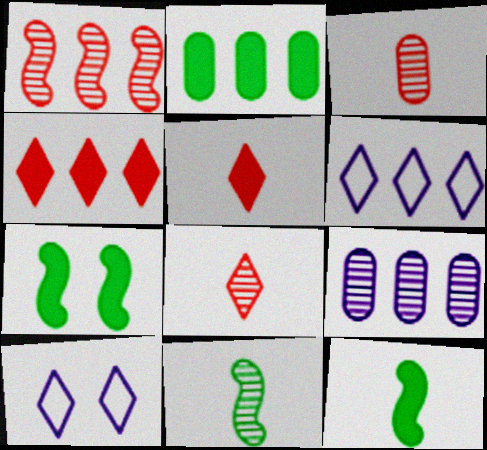[[1, 2, 6], 
[3, 6, 7]]